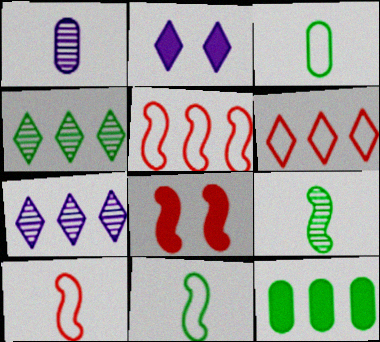[[3, 7, 8], 
[5, 7, 12]]